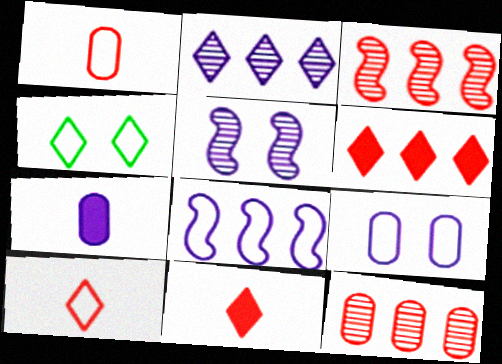[[1, 4, 8], 
[2, 4, 11], 
[3, 4, 7]]